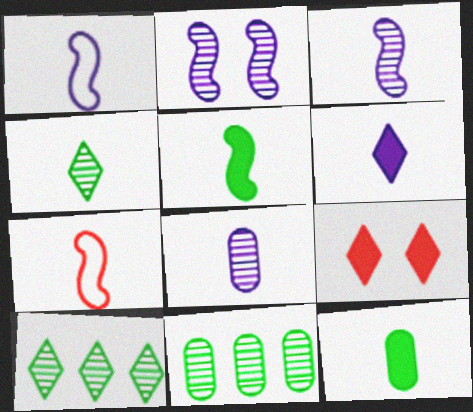[[1, 6, 8], 
[1, 9, 11], 
[3, 5, 7]]